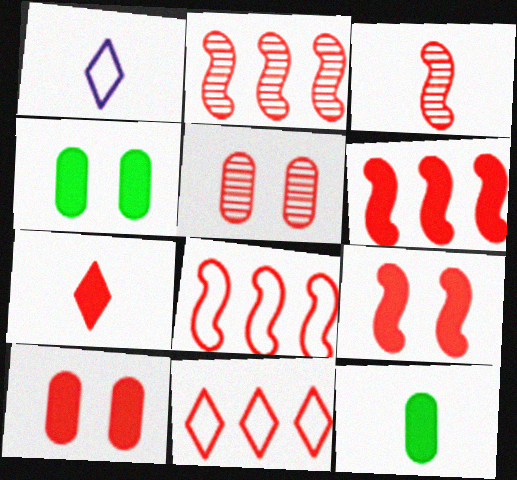[[1, 2, 4], 
[1, 3, 12], 
[2, 6, 8], 
[3, 8, 9], 
[3, 10, 11], 
[5, 7, 8], 
[6, 7, 10]]